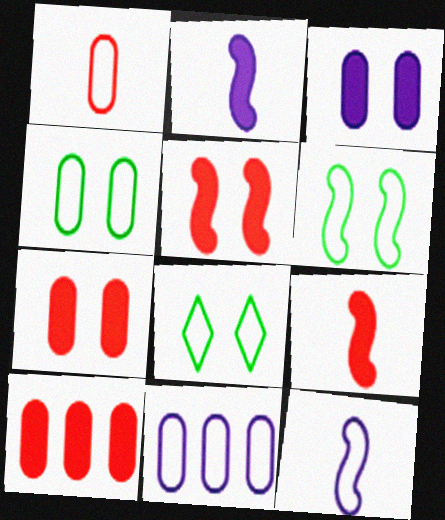[[1, 4, 11], 
[4, 6, 8]]